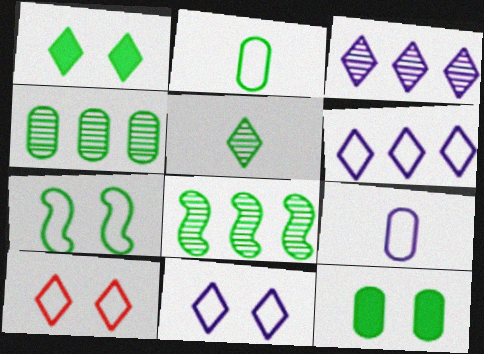[[1, 2, 8], 
[2, 4, 12]]